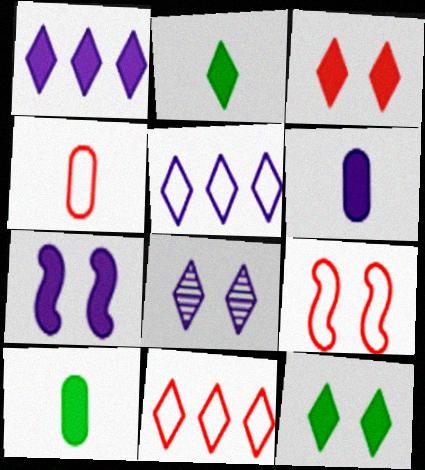[[1, 2, 3], 
[1, 6, 7], 
[2, 8, 11], 
[4, 9, 11]]